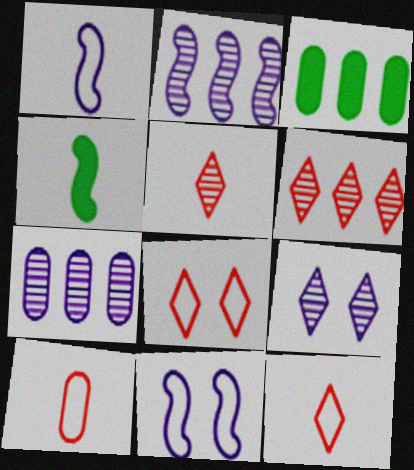[[3, 5, 11], 
[4, 7, 8]]